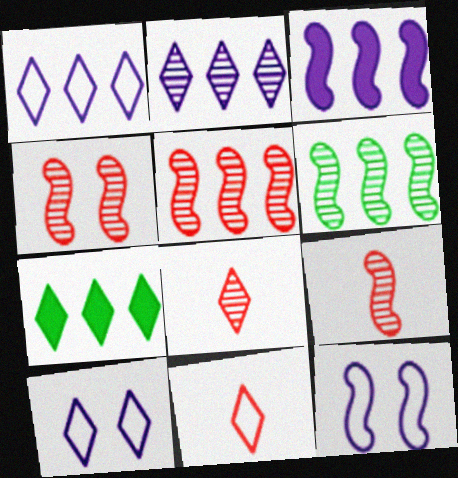[[4, 5, 9], 
[7, 8, 10]]